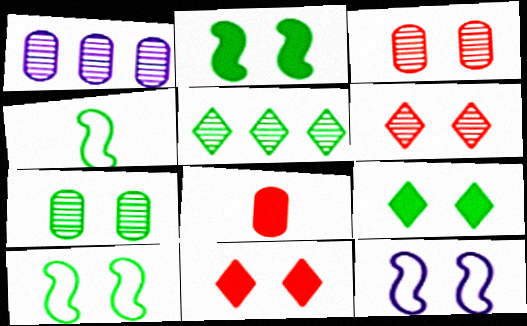[[1, 4, 11], 
[3, 9, 12], 
[5, 8, 12], 
[7, 9, 10], 
[7, 11, 12]]